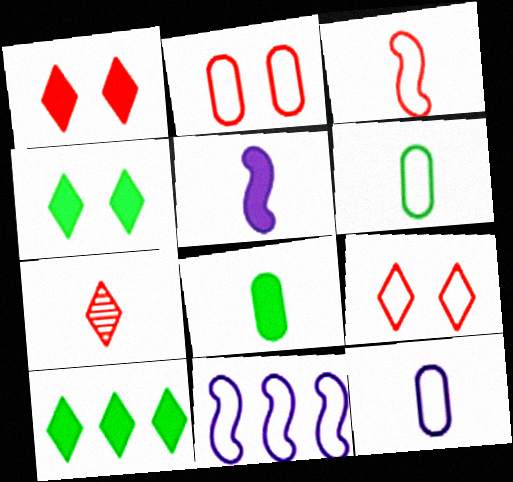[[5, 6, 7], 
[6, 9, 11]]